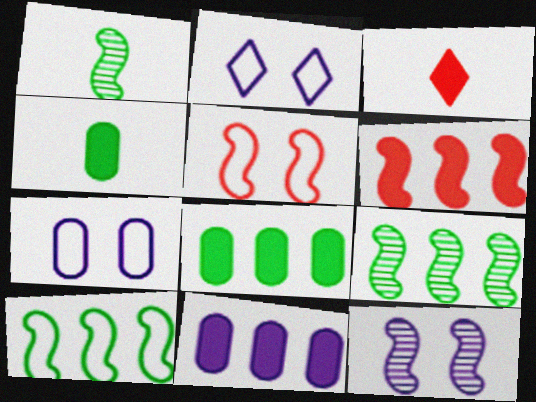[[3, 7, 9]]